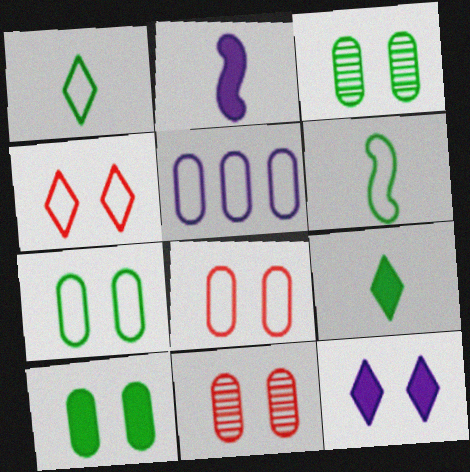[[3, 7, 10], 
[4, 5, 6]]